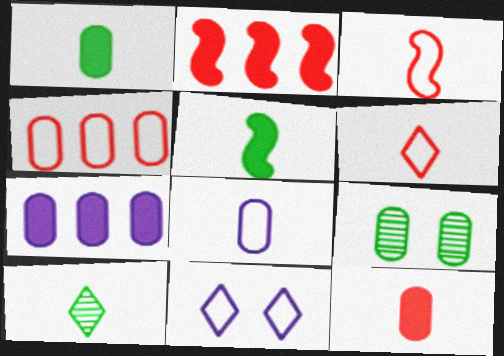[]